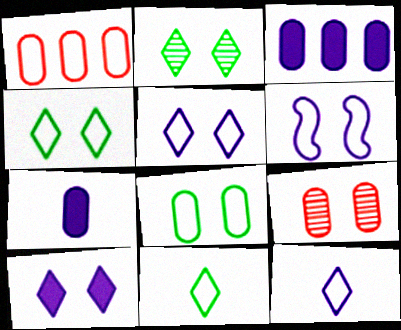[[1, 6, 11]]